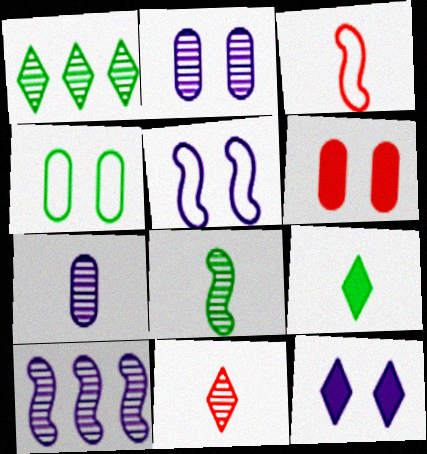[[2, 4, 6], 
[2, 5, 12], 
[3, 7, 9], 
[7, 8, 11]]